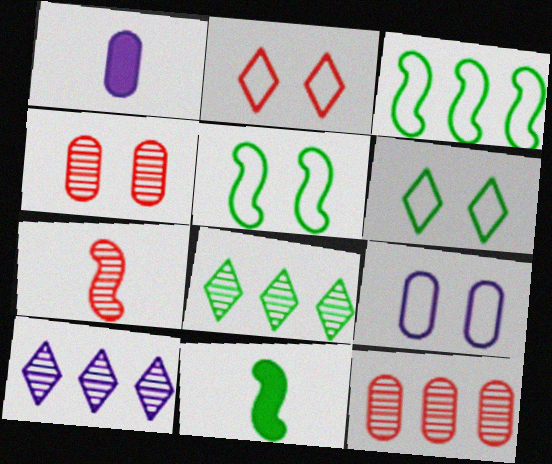[[2, 5, 9]]